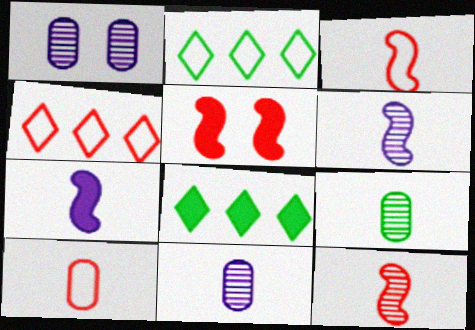[[1, 3, 8], 
[2, 5, 11]]